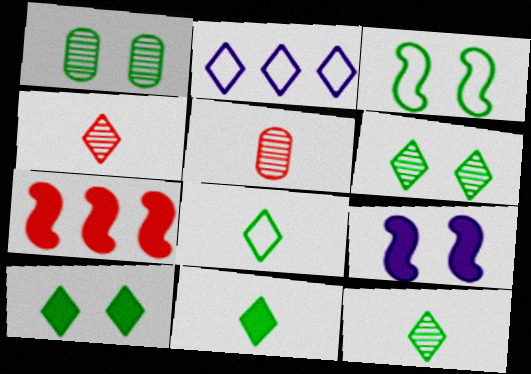[[1, 3, 10], 
[2, 4, 10], 
[8, 11, 12]]